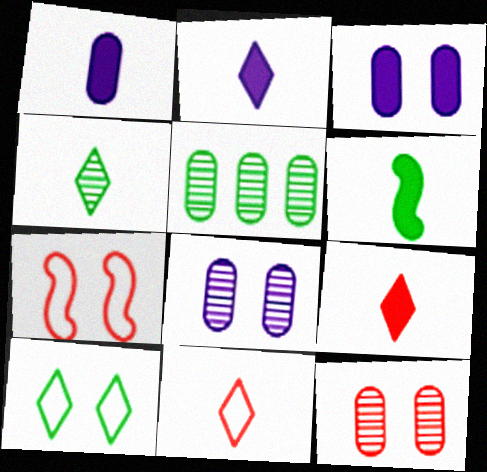[[1, 6, 9], 
[2, 4, 11], 
[2, 5, 7], 
[5, 6, 10]]